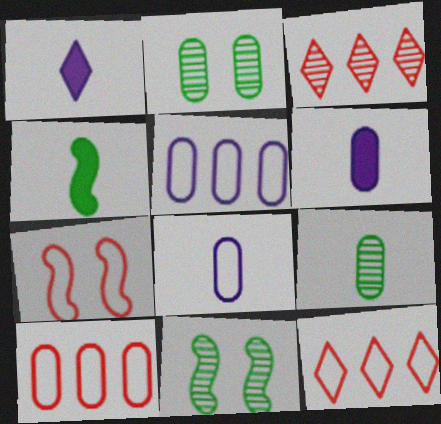[[1, 10, 11], 
[2, 6, 10], 
[6, 11, 12]]